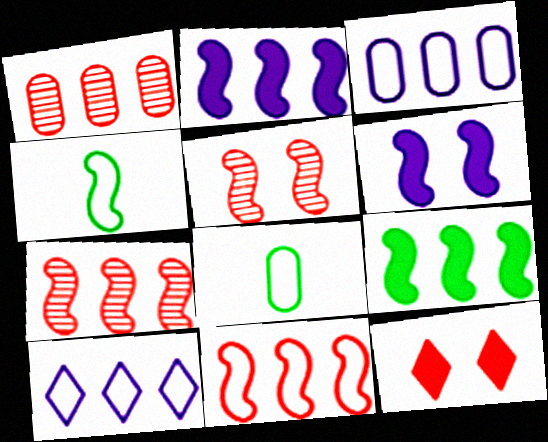[[1, 9, 10], 
[2, 4, 5], 
[4, 6, 7]]